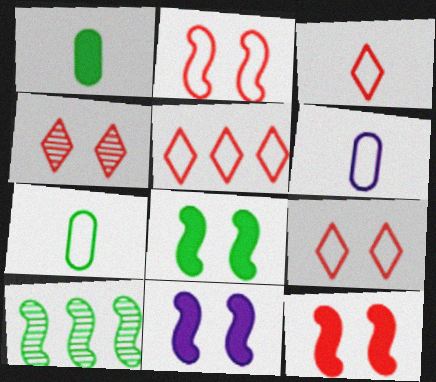[[3, 5, 9], 
[8, 11, 12]]